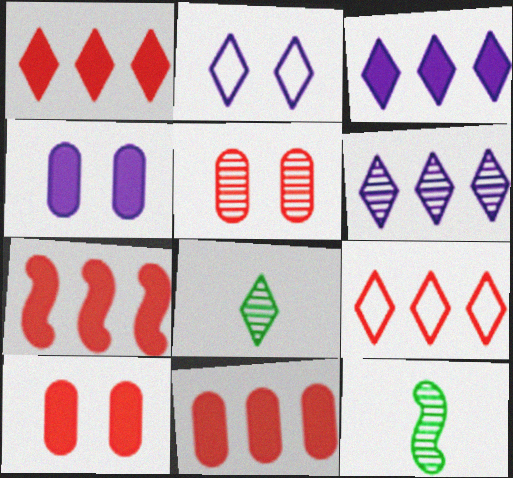[[1, 2, 8], 
[1, 7, 11], 
[2, 11, 12], 
[4, 9, 12], 
[5, 6, 12]]